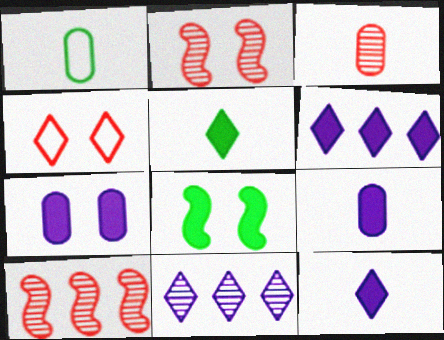[[1, 2, 6], 
[1, 3, 9], 
[4, 5, 11]]